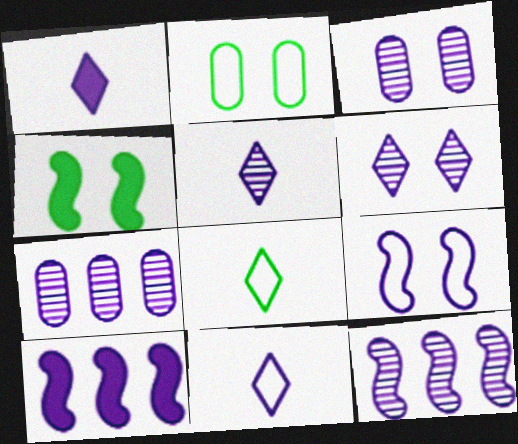[[1, 5, 11], 
[1, 7, 9], 
[3, 5, 12], 
[3, 10, 11]]